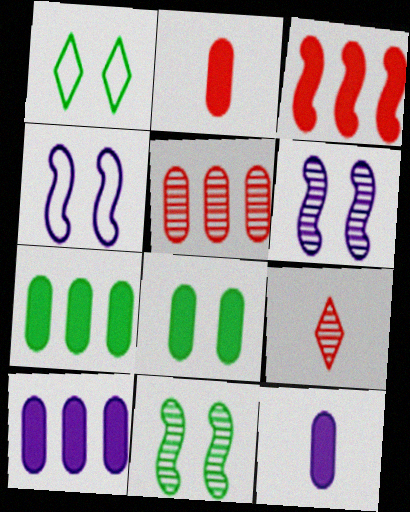[[1, 8, 11], 
[2, 8, 10], 
[4, 7, 9]]